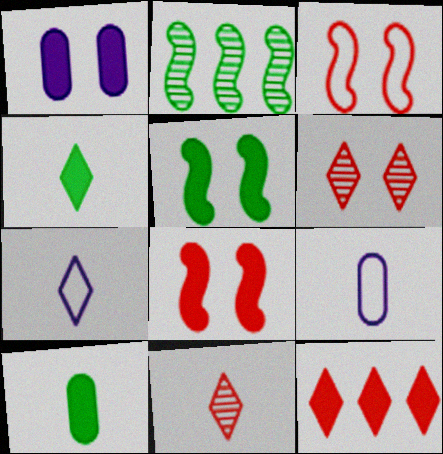[[4, 7, 11]]